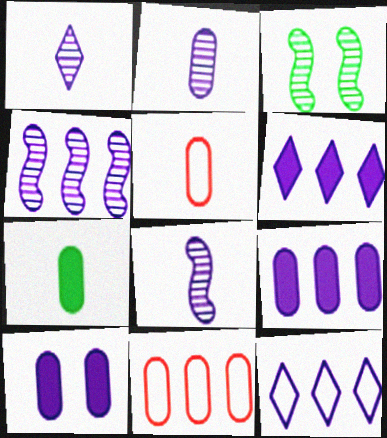[[1, 2, 8], 
[2, 5, 7], 
[3, 5, 6], 
[4, 9, 12], 
[8, 10, 12]]